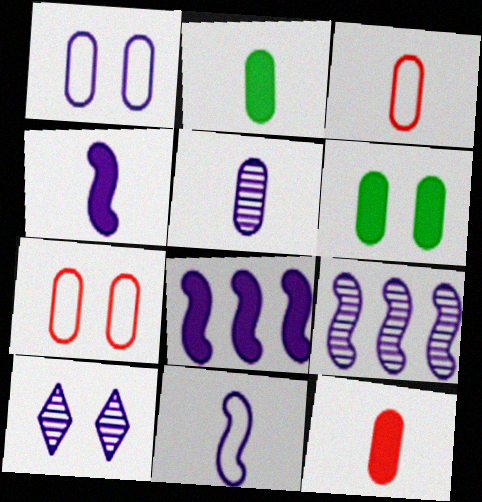[[2, 3, 5], 
[5, 9, 10]]